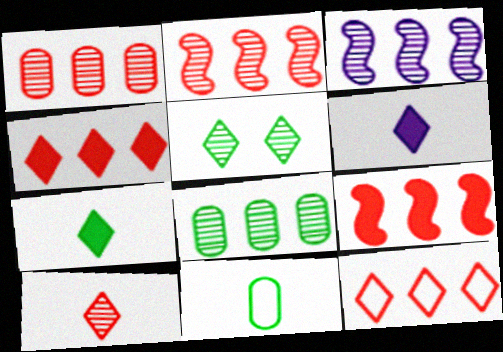[[1, 9, 12], 
[5, 6, 12]]